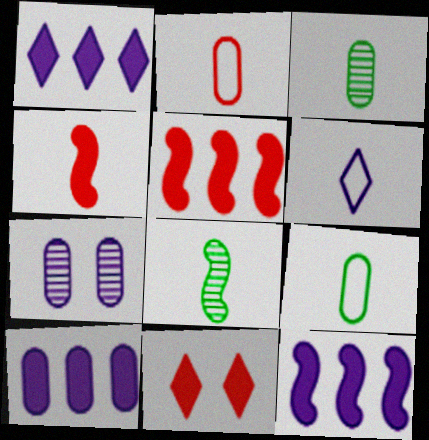[[1, 10, 12], 
[3, 4, 6], 
[6, 7, 12]]